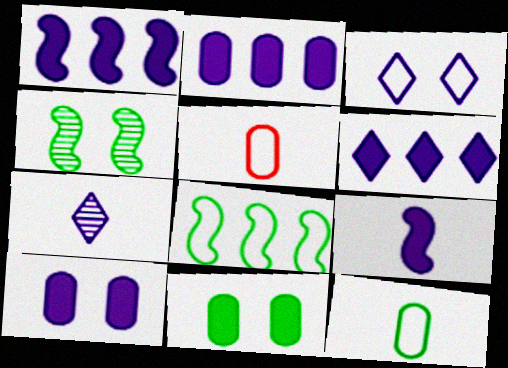[[1, 2, 6], 
[3, 5, 8], 
[3, 6, 7], 
[4, 5, 6], 
[6, 9, 10]]